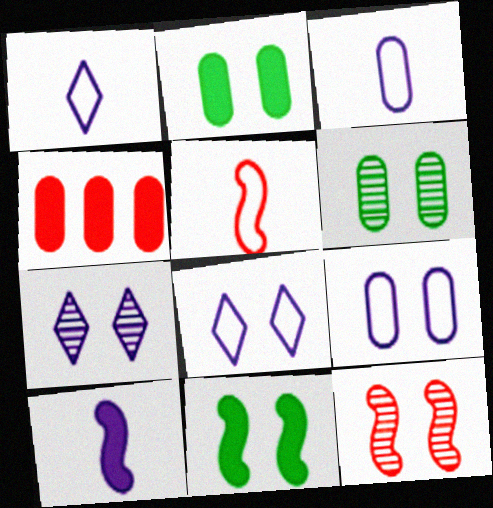[[2, 8, 12], 
[3, 4, 6], 
[6, 7, 12]]